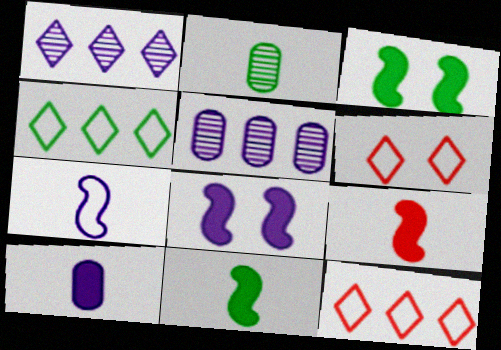[[2, 3, 4], 
[2, 8, 12], 
[5, 6, 11]]